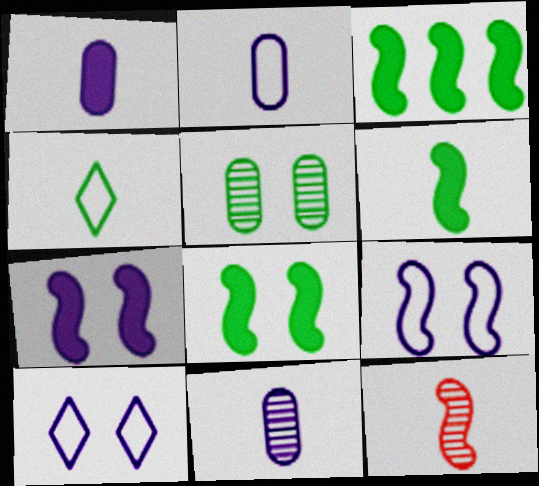[[1, 2, 11], 
[1, 4, 12], 
[3, 4, 5], 
[3, 6, 8], 
[3, 9, 12]]